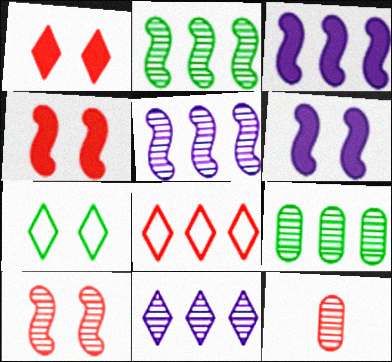[[3, 7, 12], 
[3, 8, 9], 
[4, 8, 12]]